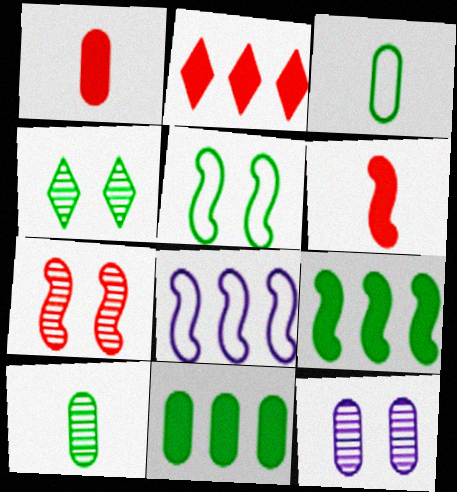[[1, 4, 8], 
[3, 4, 9], 
[4, 7, 12]]